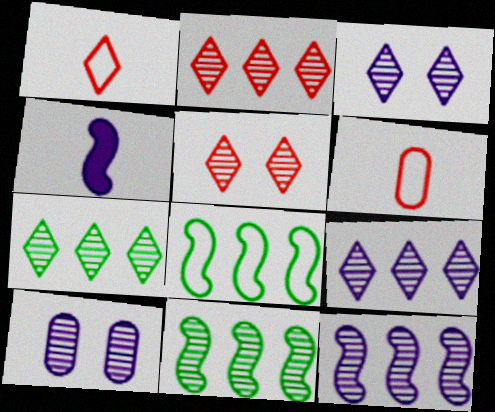[[2, 7, 9]]